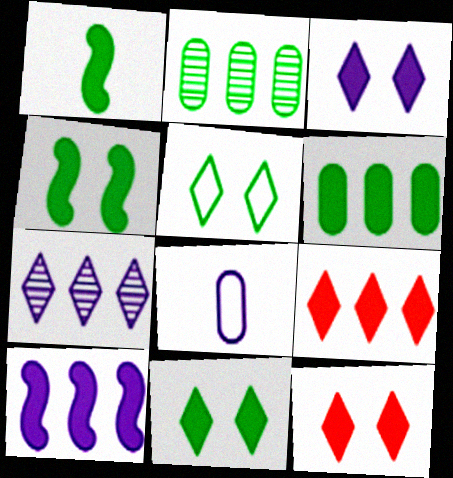[[1, 2, 5], 
[1, 6, 11], 
[3, 11, 12], 
[6, 9, 10]]